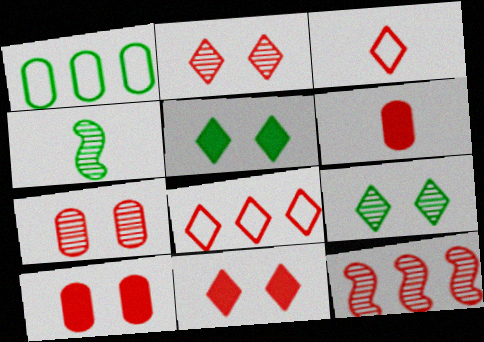[[1, 4, 5], 
[3, 10, 12]]